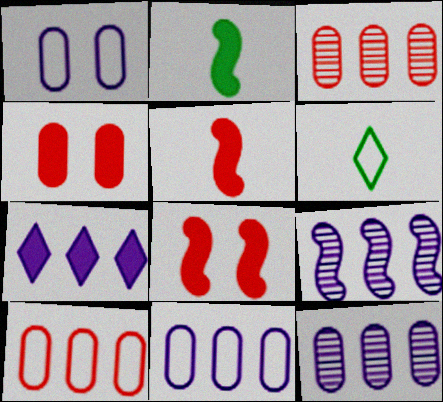[[2, 4, 7], 
[4, 6, 9], 
[6, 8, 12], 
[7, 9, 11]]